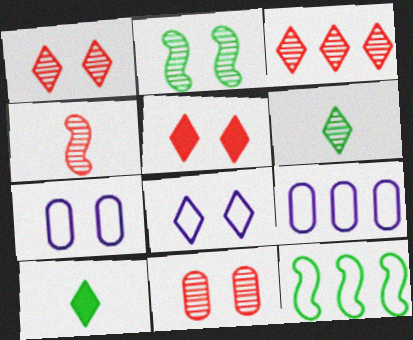[[2, 5, 7], 
[3, 4, 11], 
[3, 8, 10]]